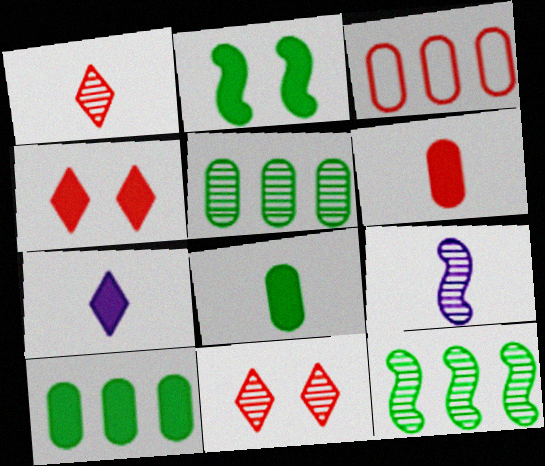[[5, 9, 11]]